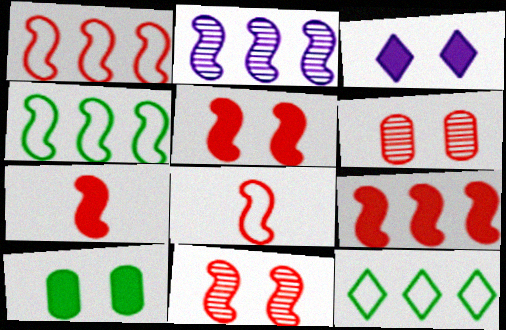[[1, 7, 11], 
[2, 4, 9], 
[3, 5, 10], 
[5, 7, 9], 
[8, 9, 11]]